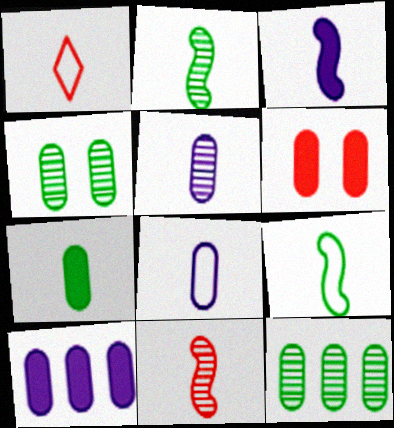[[1, 8, 9], 
[3, 9, 11], 
[6, 7, 10], 
[6, 8, 12]]